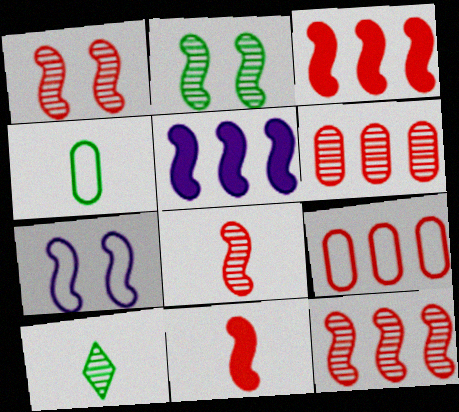[[1, 8, 12]]